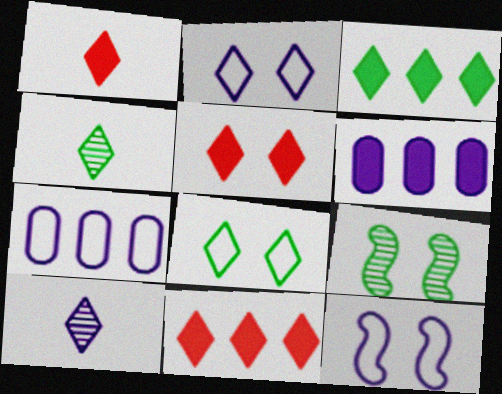[[1, 5, 11], 
[1, 7, 9], 
[2, 4, 11], 
[3, 4, 8], 
[6, 10, 12], 
[8, 10, 11]]